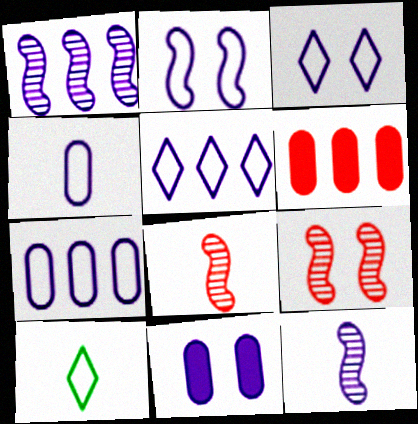[[2, 4, 5], 
[5, 11, 12]]